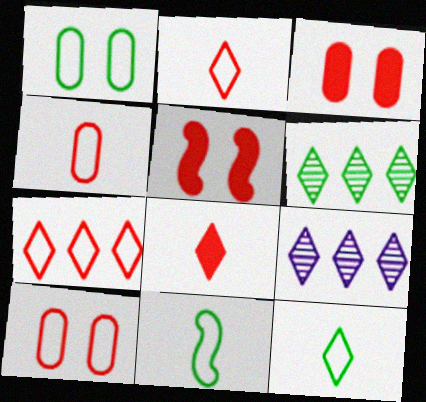[[3, 9, 11]]